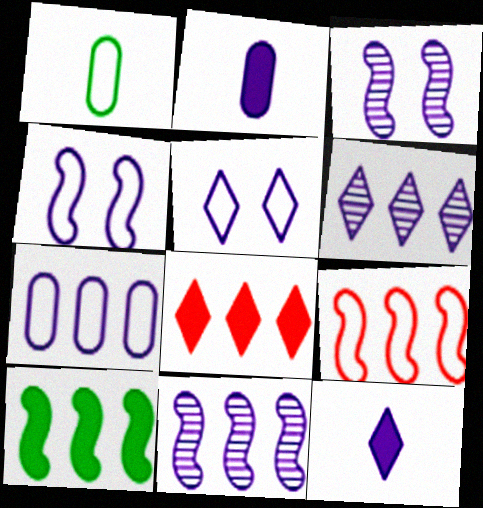[[1, 3, 8], 
[1, 5, 9], 
[2, 4, 6], 
[2, 5, 11], 
[3, 7, 12], 
[5, 6, 12], 
[9, 10, 11]]